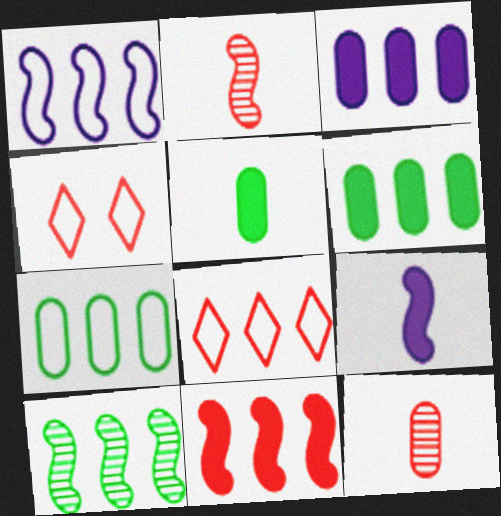[[1, 7, 8], 
[1, 10, 11], 
[3, 8, 10], 
[4, 11, 12]]